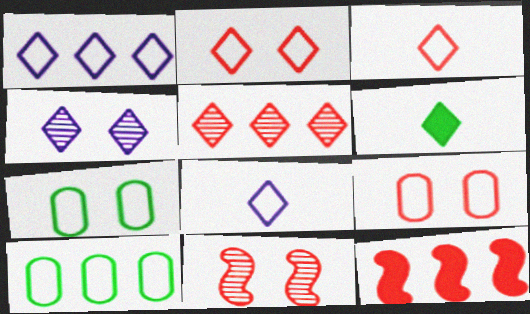[]